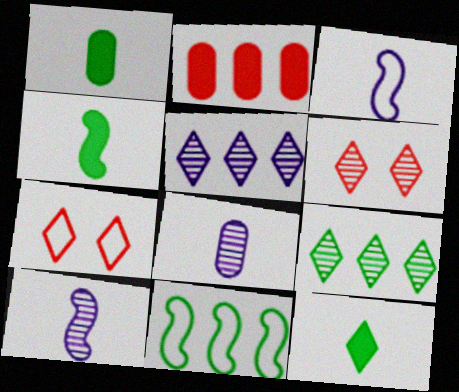[[1, 4, 12], 
[2, 5, 11], 
[5, 7, 12]]